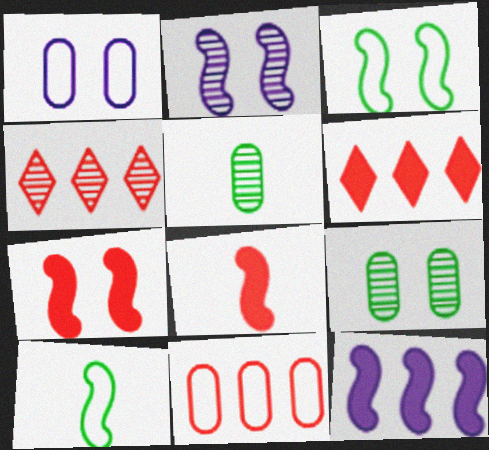[[2, 3, 7], 
[2, 4, 5]]